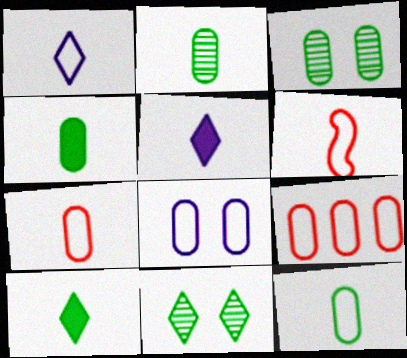[[1, 6, 12], 
[2, 4, 12], 
[2, 5, 6], 
[8, 9, 12]]